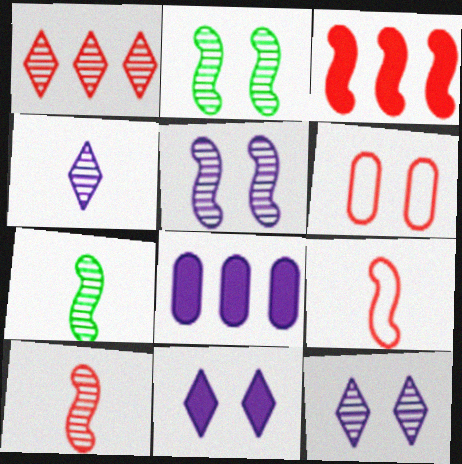[[2, 6, 11]]